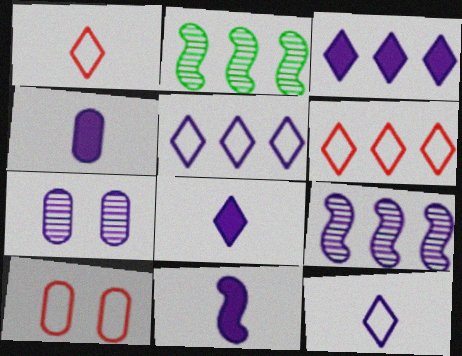[[2, 8, 10], 
[4, 8, 11], 
[5, 7, 11]]